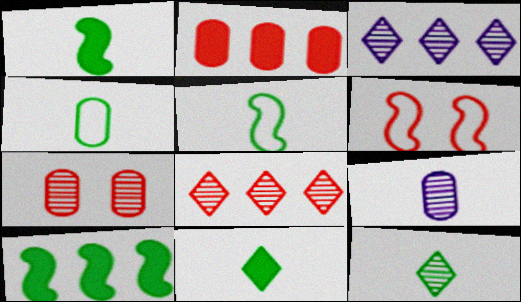[[1, 4, 12]]